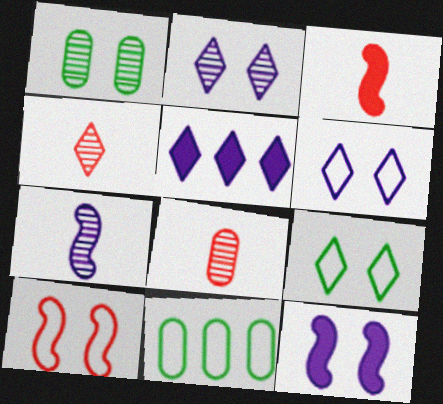[[2, 3, 11], 
[4, 5, 9], 
[4, 11, 12]]